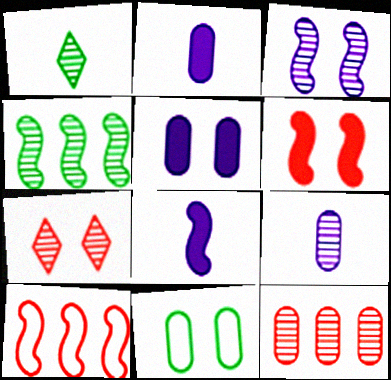[[1, 3, 12], 
[1, 5, 10], 
[2, 11, 12], 
[4, 7, 9]]